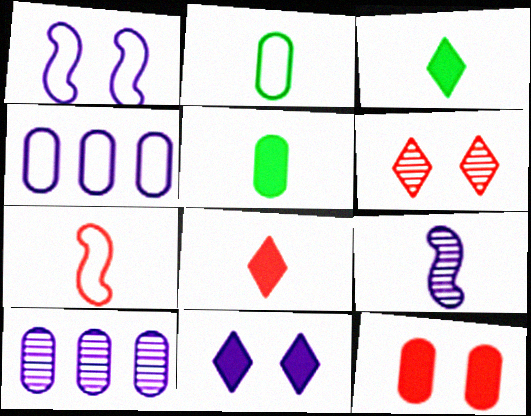[[2, 8, 9], 
[2, 10, 12], 
[4, 9, 11]]